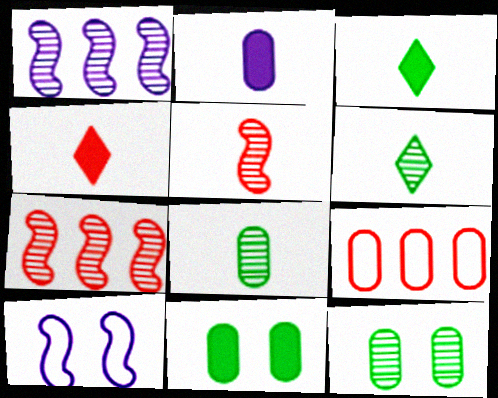[[2, 9, 12]]